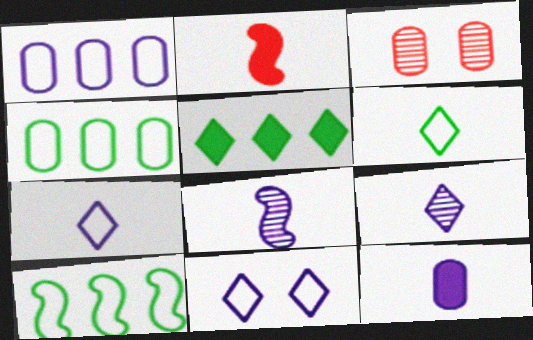[[3, 4, 12], 
[7, 8, 12]]